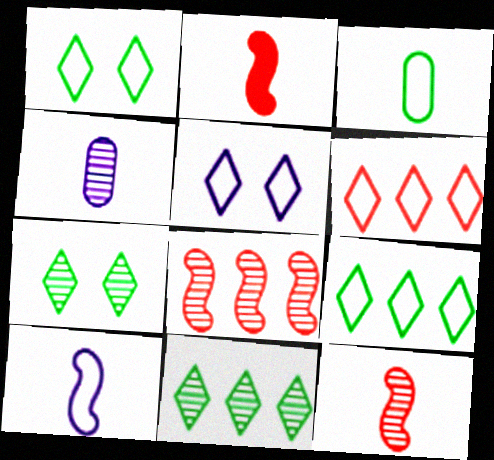[[4, 7, 8]]